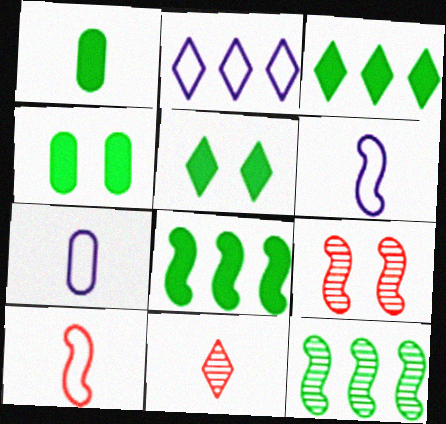[[1, 2, 9], 
[1, 5, 8], 
[1, 6, 11], 
[2, 5, 11], 
[3, 7, 9], 
[6, 8, 9]]